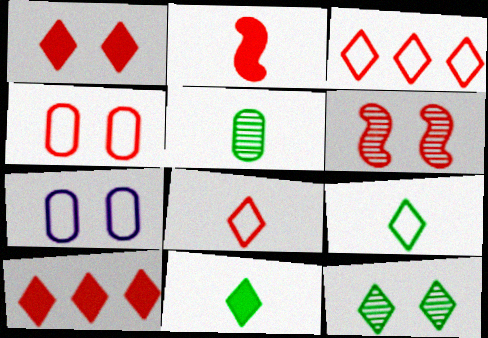[[1, 4, 6]]